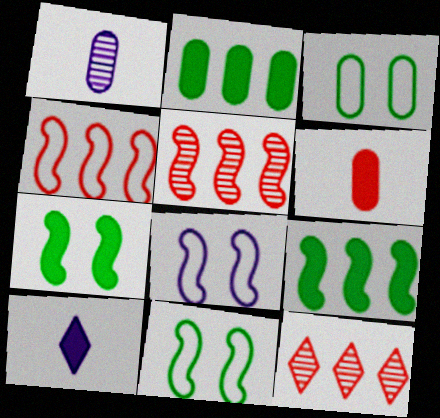[[3, 5, 10]]